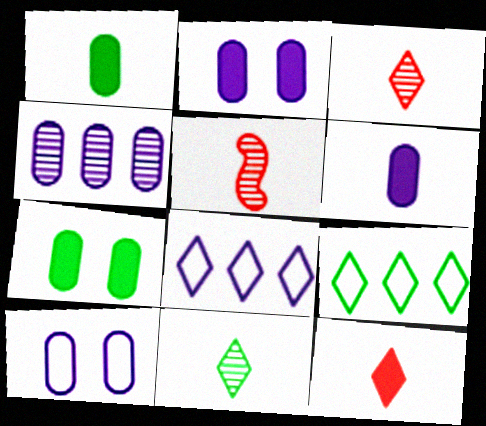[[2, 5, 9], 
[4, 6, 10], 
[5, 7, 8]]